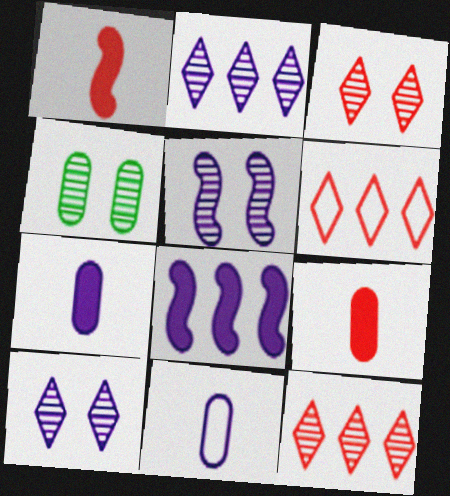[[3, 4, 5], 
[8, 10, 11]]